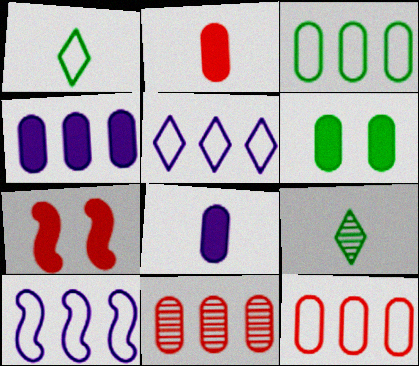[[2, 4, 6], 
[3, 4, 11]]